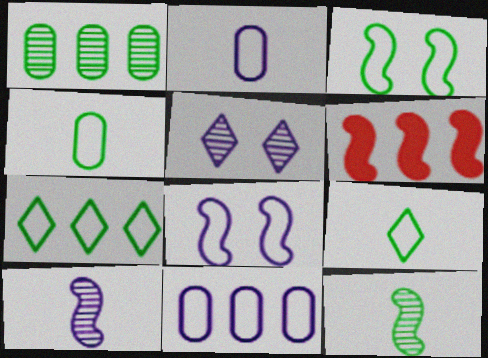[[3, 4, 7], 
[3, 6, 10], 
[4, 5, 6], 
[6, 8, 12]]